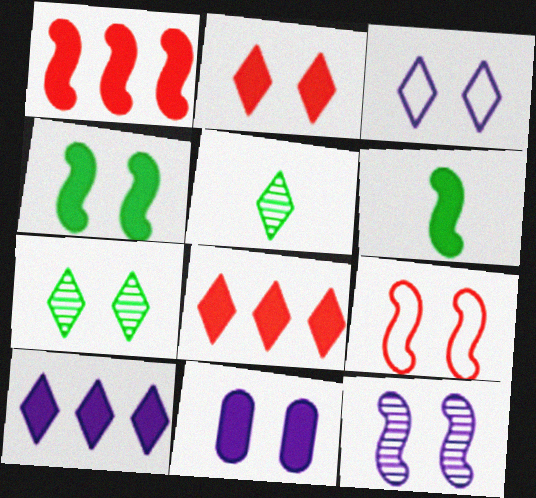[[2, 3, 7], 
[2, 4, 11], 
[3, 5, 8], 
[3, 11, 12], 
[4, 9, 12], 
[6, 8, 11], 
[7, 9, 11]]